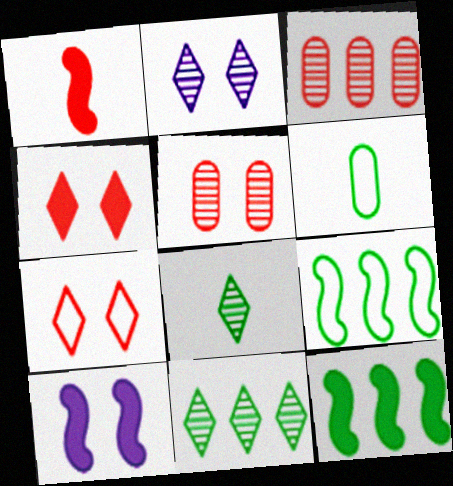[[1, 3, 7], 
[1, 10, 12]]